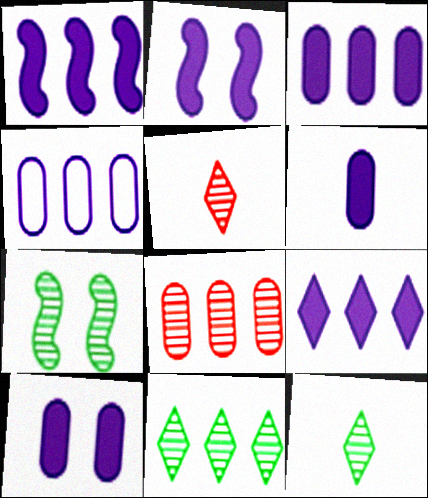[[1, 3, 9], 
[2, 6, 9], 
[3, 6, 10]]